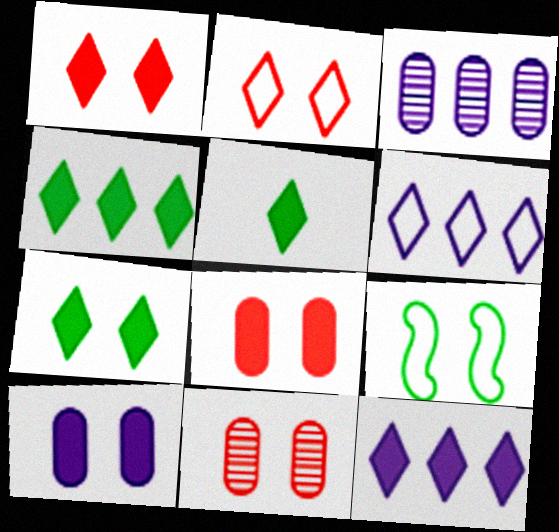[[1, 5, 12], 
[4, 5, 7]]